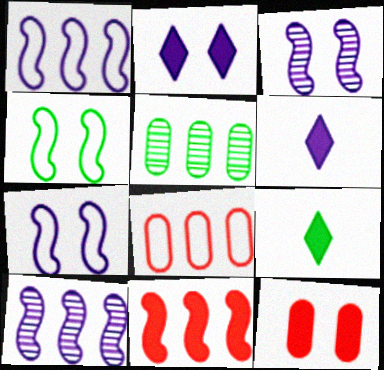[[3, 8, 9], 
[4, 5, 9]]